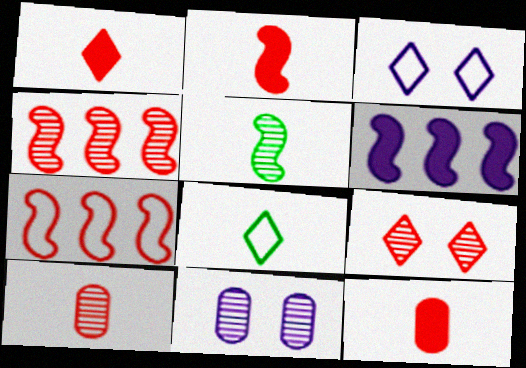[[1, 2, 12], 
[4, 9, 10], 
[7, 9, 12]]